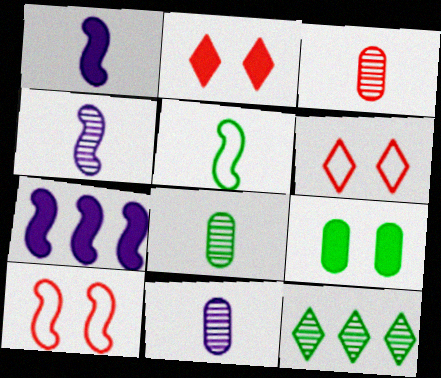[[3, 8, 11], 
[5, 9, 12], 
[6, 7, 8]]